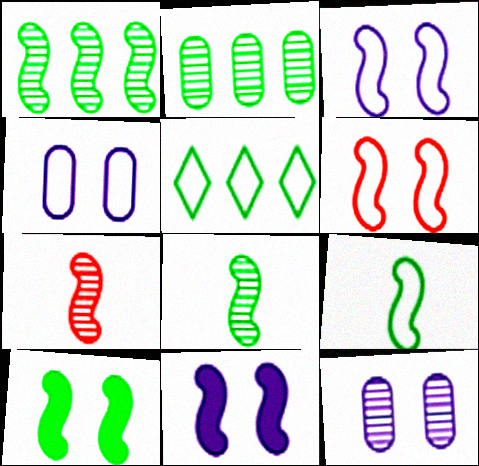[[1, 9, 10]]